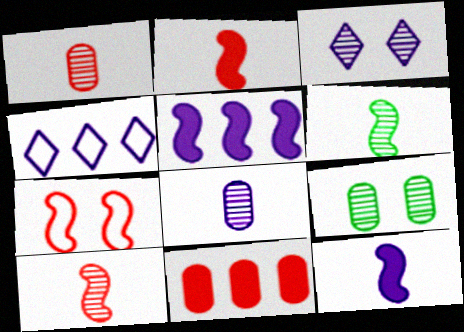[[2, 4, 9], 
[5, 6, 7]]